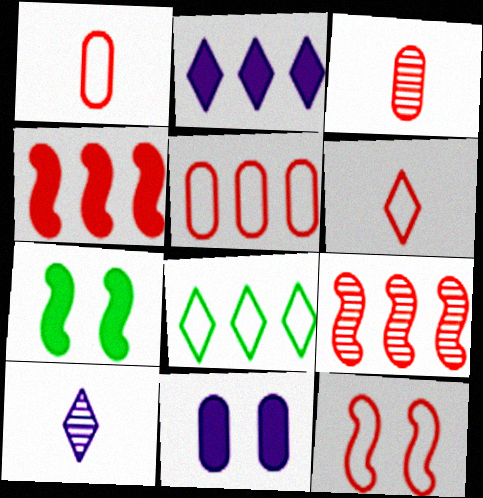[[5, 6, 12], 
[5, 7, 10]]